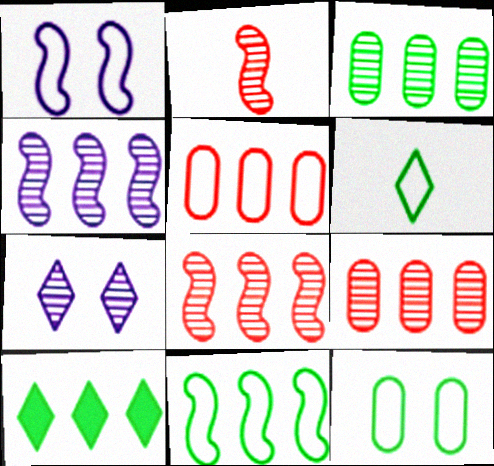[[1, 5, 6], 
[2, 3, 7], 
[3, 10, 11], 
[4, 5, 10], 
[6, 11, 12]]